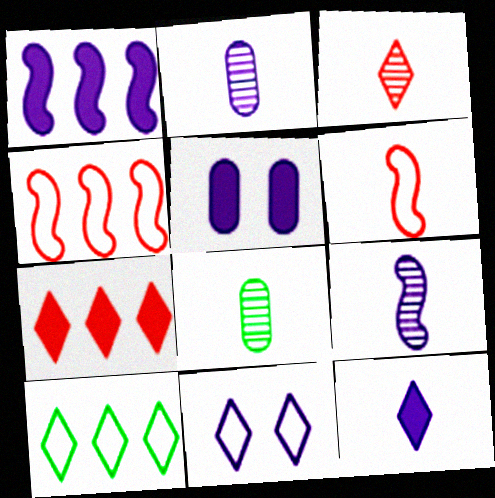[[1, 2, 11], 
[1, 5, 12], 
[3, 8, 9], 
[6, 8, 12]]